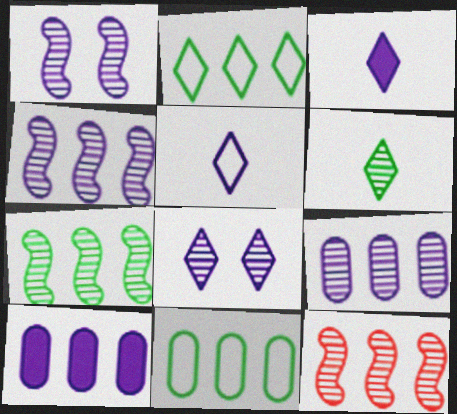[[1, 5, 10], 
[2, 10, 12], 
[4, 7, 12]]